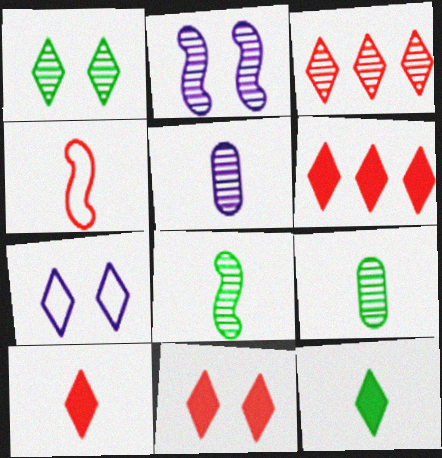[[1, 7, 11], 
[2, 3, 9], 
[3, 7, 12], 
[4, 5, 12], 
[6, 10, 11]]